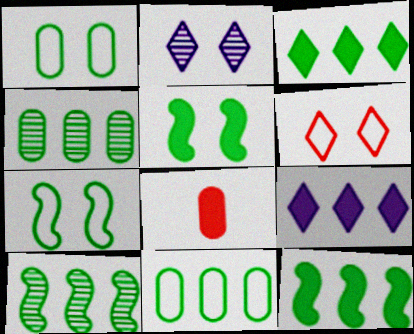[[3, 10, 11], 
[5, 8, 9]]